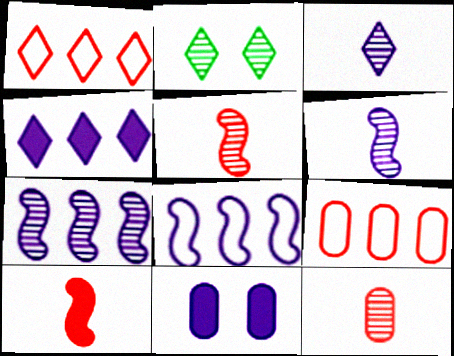[[2, 7, 12], 
[3, 8, 11]]